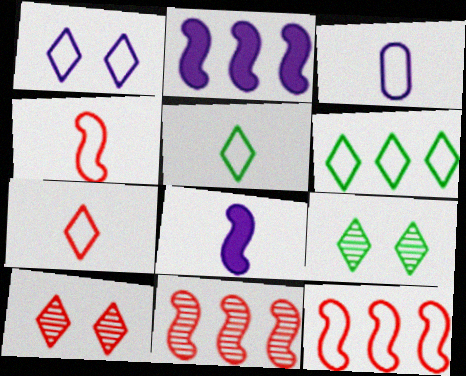[[1, 6, 7], 
[3, 4, 5]]